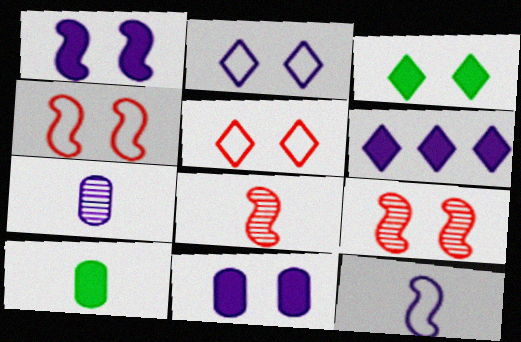[]